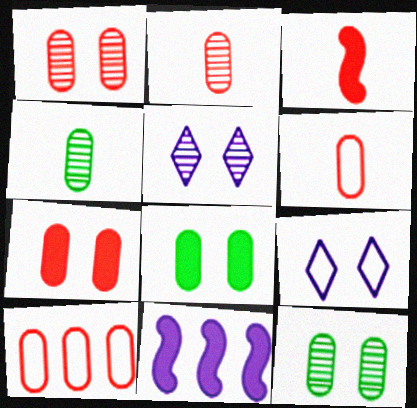[[2, 7, 10]]